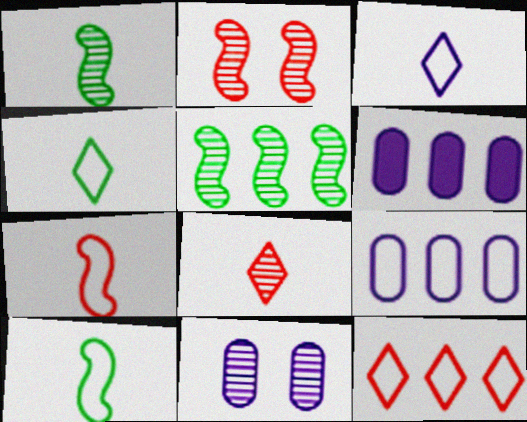[[2, 4, 6], 
[5, 6, 12], 
[5, 8, 11]]